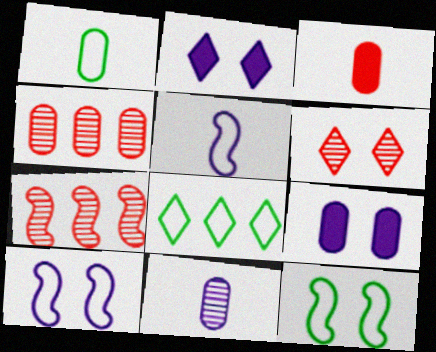[[1, 2, 7], 
[1, 3, 11], 
[1, 4, 9], 
[1, 8, 12], 
[6, 9, 12]]